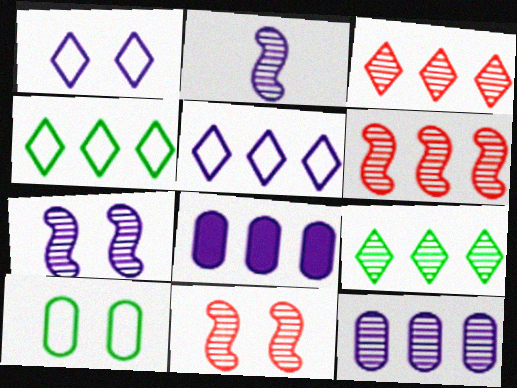[[1, 2, 8], 
[4, 6, 8], 
[6, 9, 12]]